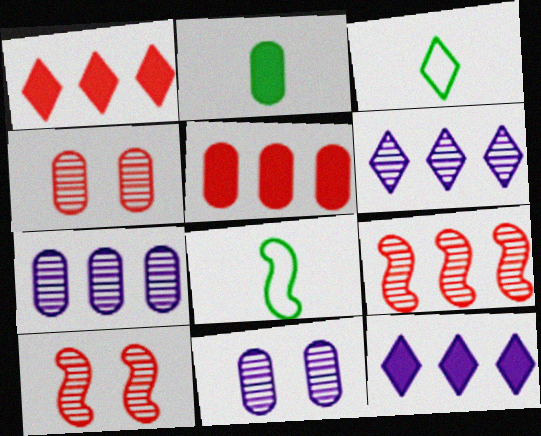[[1, 8, 11], 
[4, 8, 12]]